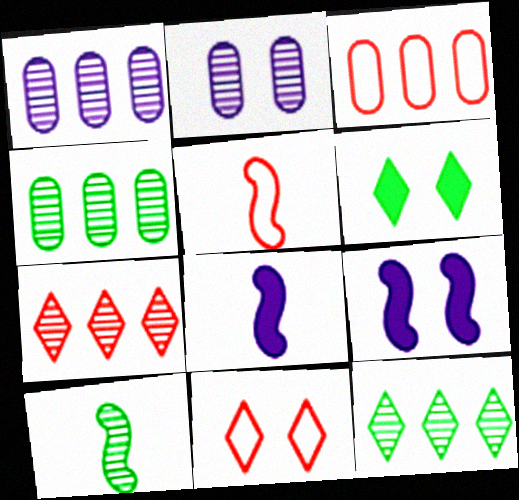[[1, 5, 6], 
[2, 7, 10], 
[3, 5, 11], 
[4, 8, 11], 
[5, 8, 10]]